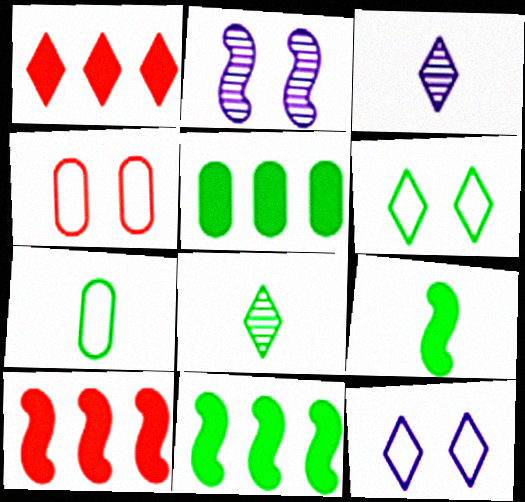[[1, 2, 7], 
[1, 3, 6], 
[1, 8, 12], 
[3, 4, 11], 
[7, 8, 9]]